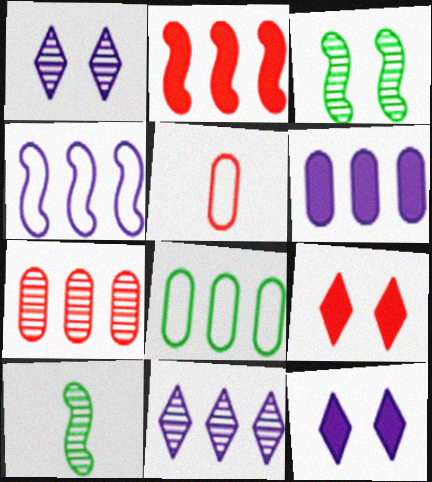[[1, 7, 10], 
[2, 8, 11], 
[4, 6, 11], 
[6, 7, 8]]